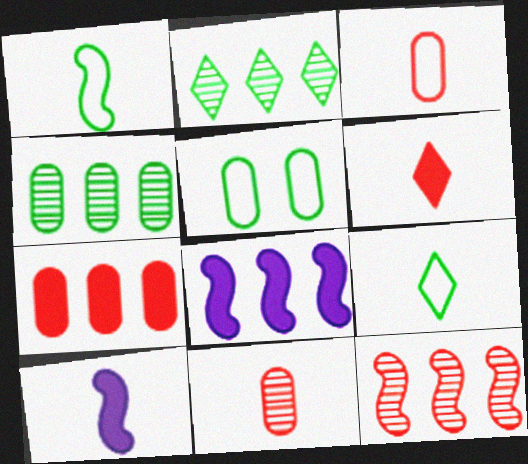[[9, 10, 11]]